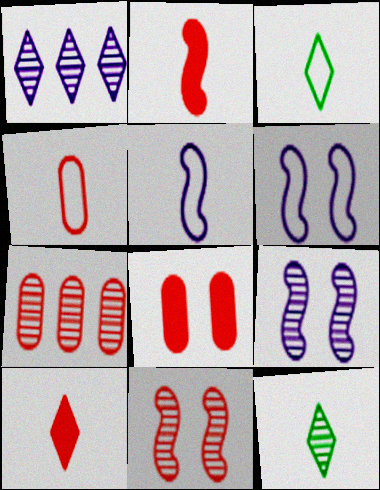[[3, 4, 5], 
[4, 7, 8], 
[7, 9, 12]]